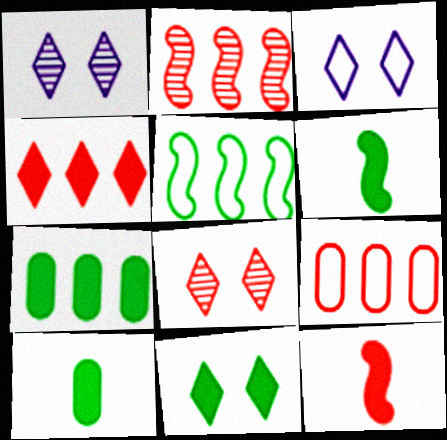[[1, 6, 9], 
[2, 3, 10], 
[2, 4, 9], 
[3, 8, 11], 
[6, 7, 11], 
[8, 9, 12]]